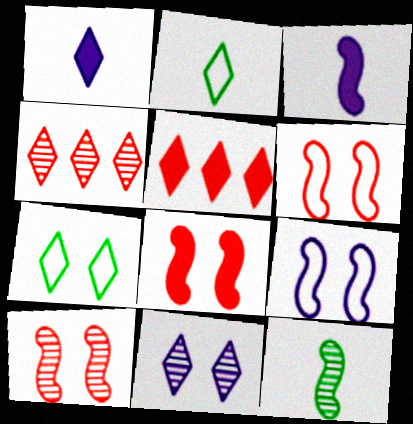[[1, 4, 7], 
[2, 5, 11], 
[6, 8, 10]]